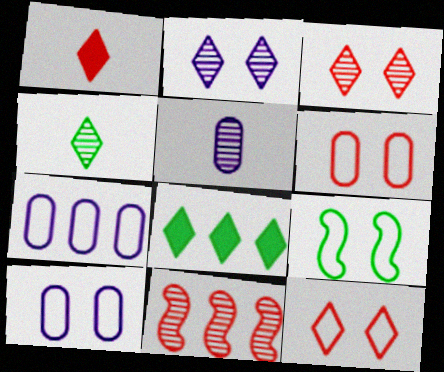[[1, 6, 11], 
[7, 8, 11], 
[9, 10, 12]]